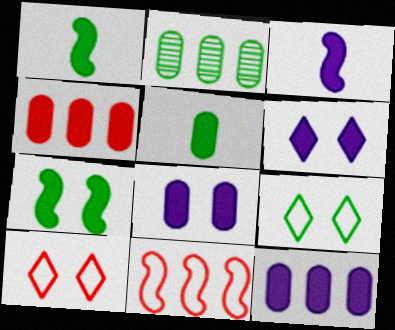[[1, 2, 9], 
[1, 4, 6], 
[2, 3, 10], 
[3, 6, 12], 
[4, 5, 8]]